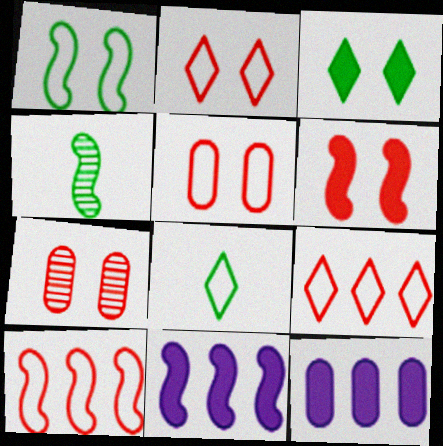[[2, 4, 12], 
[2, 6, 7], 
[7, 8, 11]]